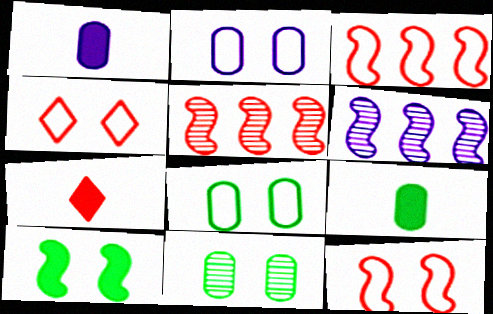[[4, 6, 9], 
[6, 7, 8]]